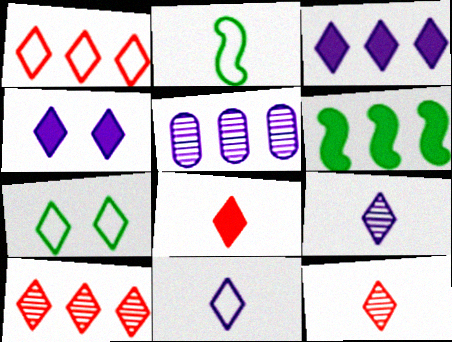[[1, 5, 6], 
[1, 7, 11], 
[3, 7, 12]]